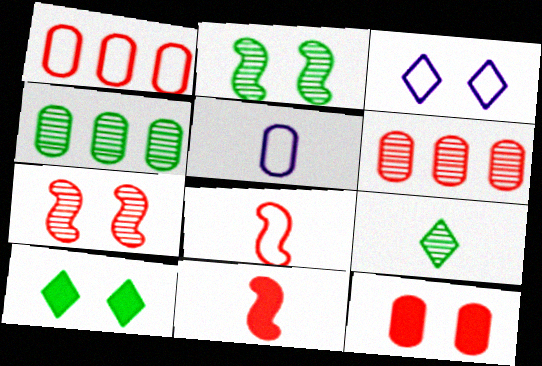[[2, 3, 12], 
[2, 4, 9], 
[3, 4, 11], 
[4, 5, 12], 
[5, 9, 11]]